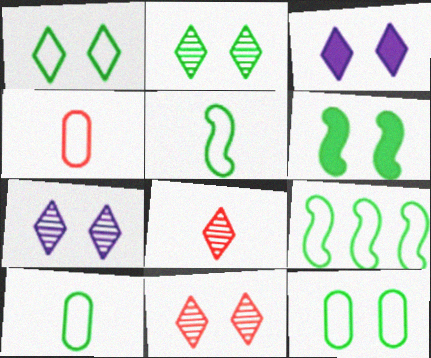[[1, 3, 11], 
[1, 9, 10], 
[2, 6, 12], 
[2, 7, 11]]